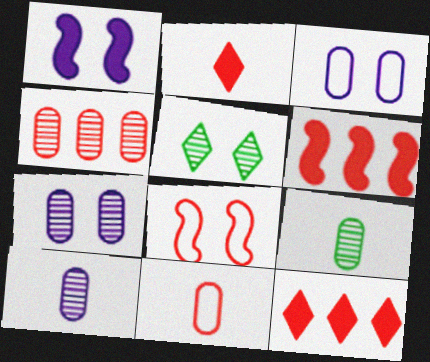[[2, 4, 8], 
[4, 7, 9]]